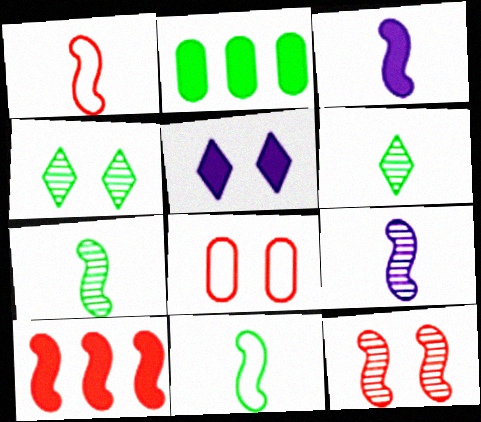[[1, 3, 7], 
[1, 10, 12], 
[2, 4, 11]]